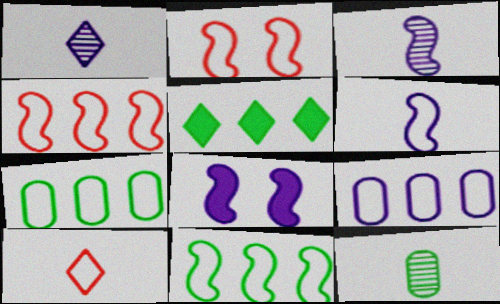[[1, 8, 9], 
[2, 6, 11]]